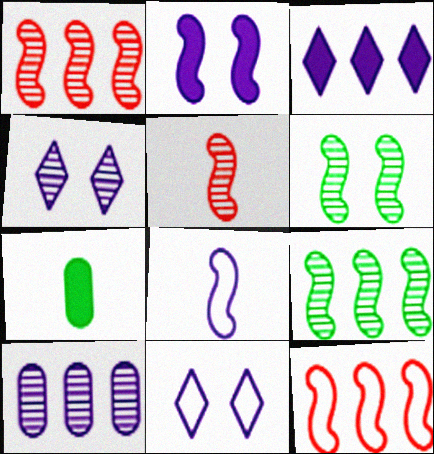[[1, 7, 11], 
[4, 7, 12]]